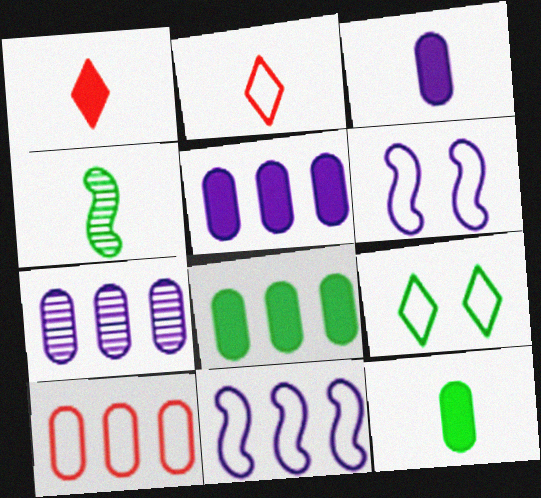[[2, 3, 4], 
[4, 8, 9], 
[7, 8, 10]]